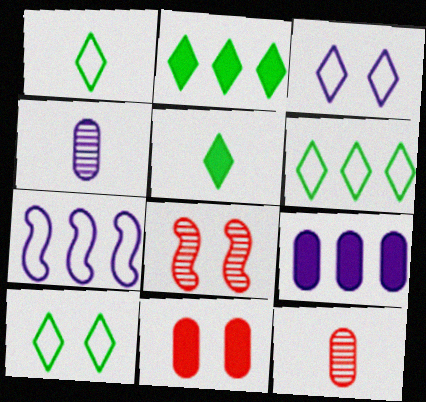[[1, 6, 10], 
[1, 8, 9]]